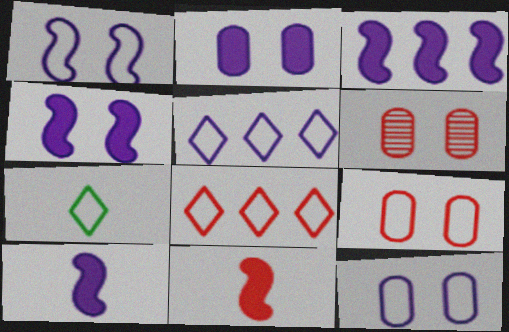[[3, 4, 10], 
[3, 6, 7], 
[6, 8, 11]]